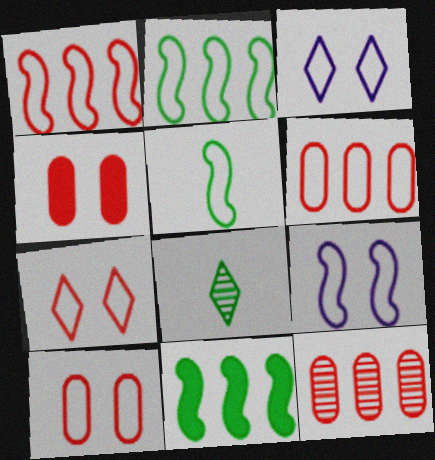[[1, 5, 9], 
[3, 5, 6]]